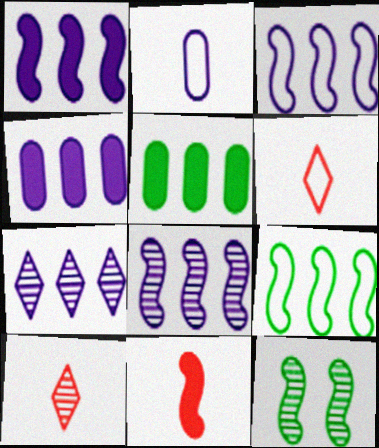[[1, 3, 8], 
[3, 4, 7], 
[3, 11, 12], 
[4, 6, 12]]